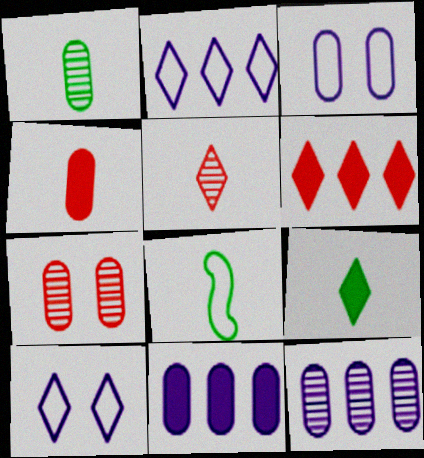[[1, 7, 12], 
[1, 8, 9]]